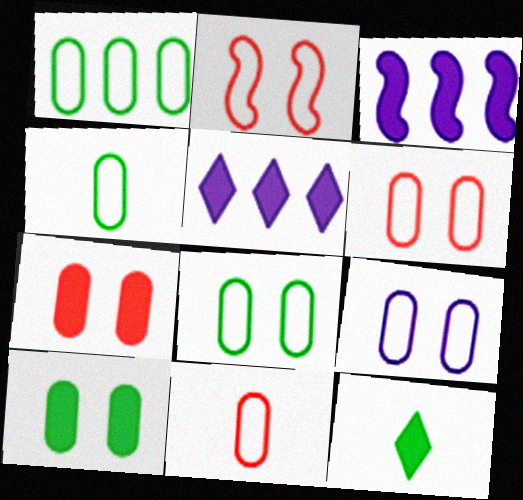[[1, 4, 8], 
[1, 9, 11], 
[3, 7, 12], 
[6, 8, 9]]